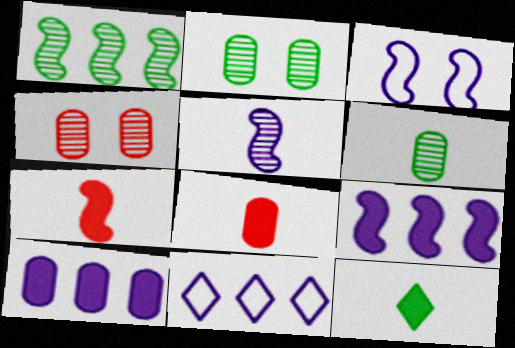[[1, 3, 7], 
[2, 7, 11], 
[3, 5, 9]]